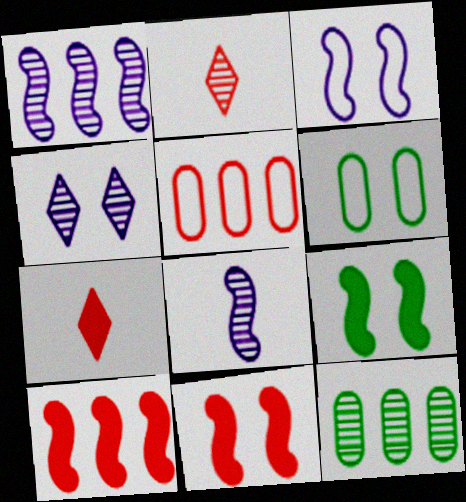[[1, 6, 7], 
[2, 5, 11], 
[3, 7, 12], 
[4, 6, 11]]